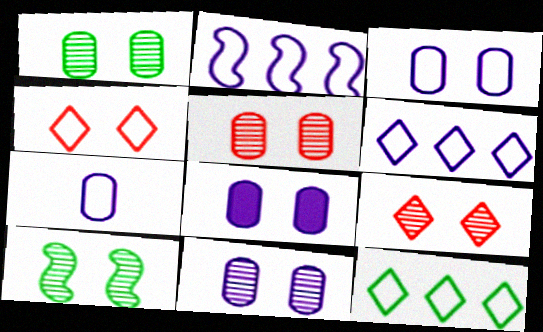[[1, 5, 11], 
[3, 8, 11], 
[4, 8, 10], 
[9, 10, 11]]